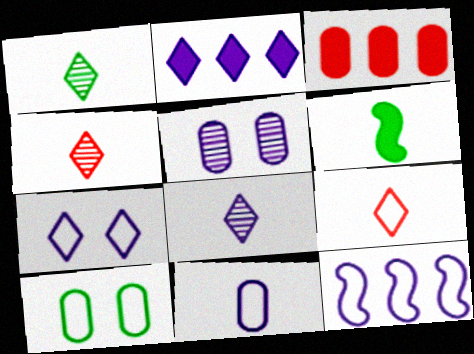[[1, 4, 8], 
[2, 7, 8], 
[4, 6, 11], 
[7, 11, 12], 
[9, 10, 12]]